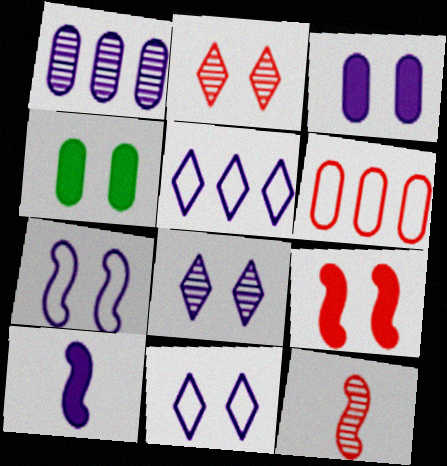[[1, 10, 11], 
[2, 4, 7], 
[3, 7, 8], 
[4, 5, 12]]